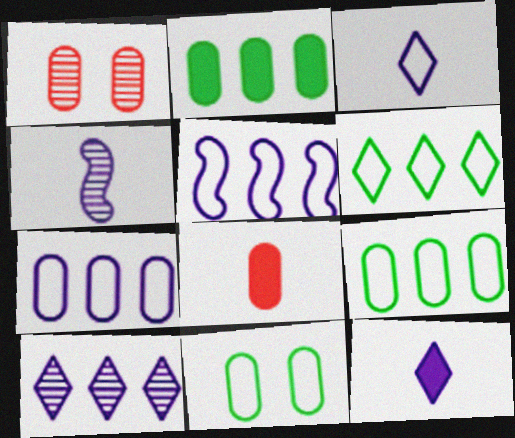[]